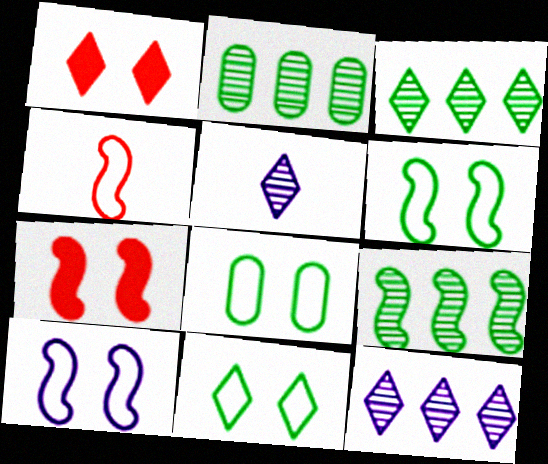[[2, 3, 9], 
[6, 8, 11]]